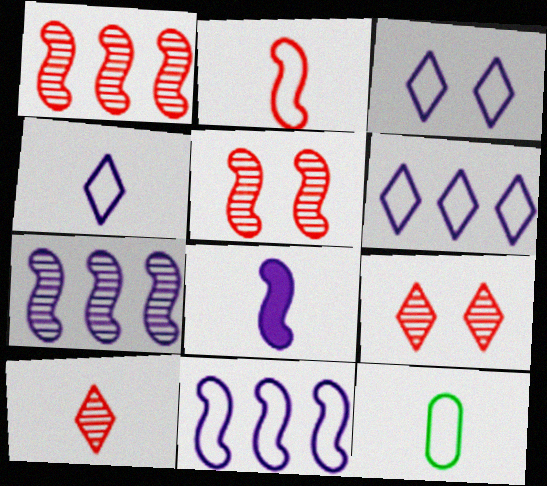[[2, 4, 12], 
[3, 4, 6], 
[8, 10, 12]]